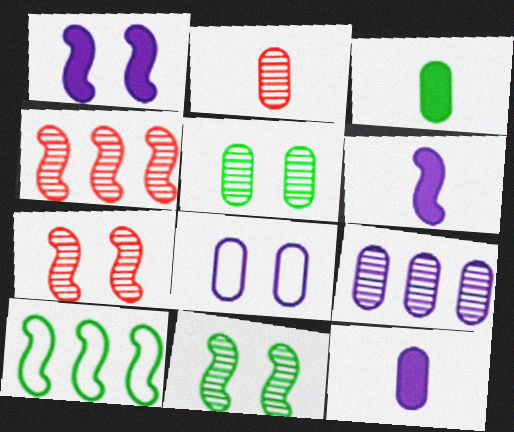[[2, 5, 9], 
[6, 7, 10], 
[8, 9, 12]]